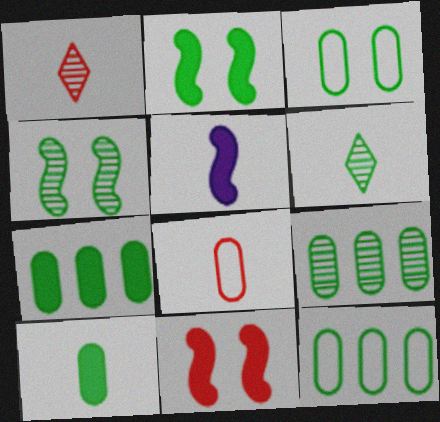[[2, 6, 12], 
[3, 9, 10], 
[4, 6, 9], 
[5, 6, 8], 
[7, 9, 12]]